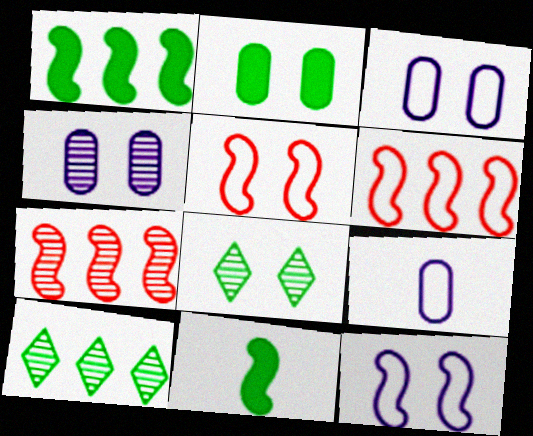[[7, 11, 12]]